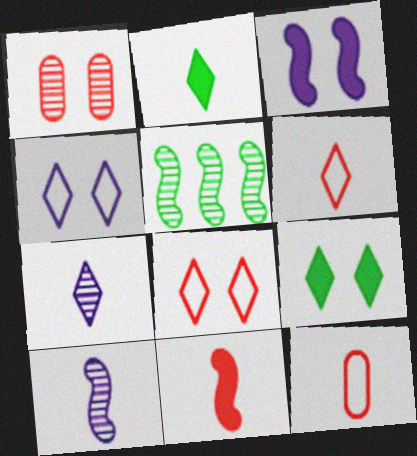[[1, 5, 7], 
[2, 6, 7], 
[2, 10, 12]]